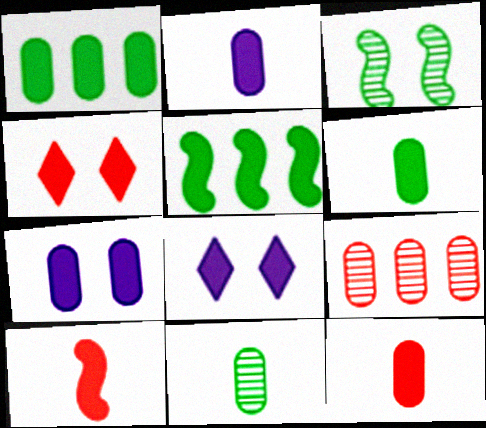[[1, 7, 12], 
[1, 8, 10], 
[2, 4, 5], 
[2, 6, 12], 
[5, 8, 12]]